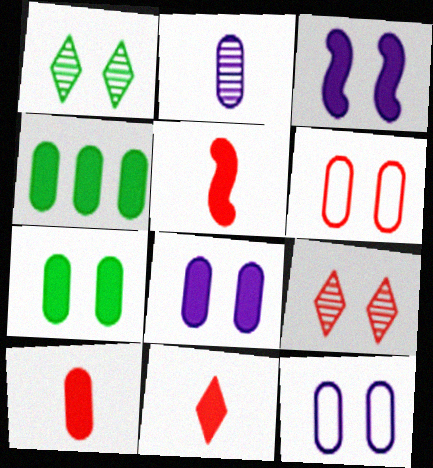[[1, 3, 6], 
[2, 4, 6], 
[3, 4, 11], 
[4, 8, 10], 
[5, 10, 11]]